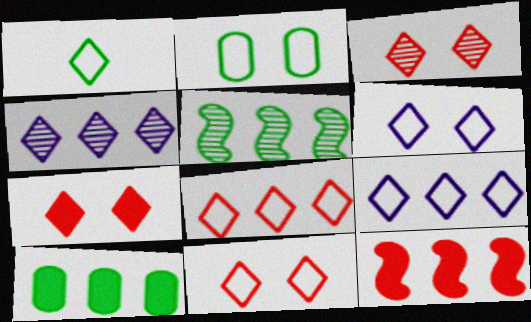[[1, 4, 7], 
[1, 6, 8], 
[1, 9, 11], 
[3, 7, 11]]